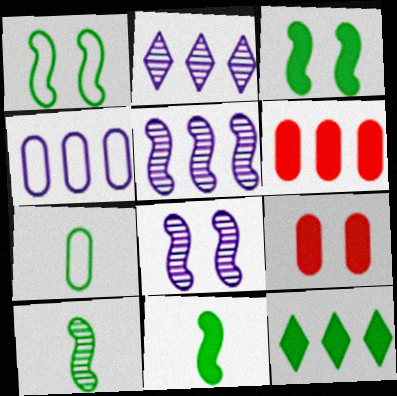[]